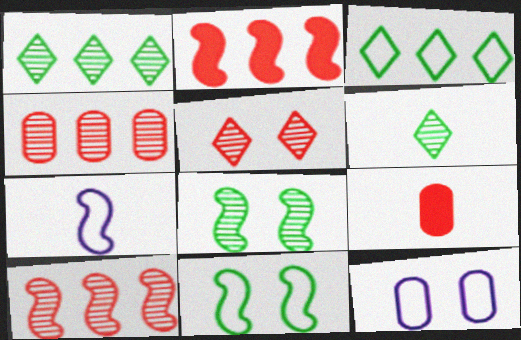[[2, 6, 12], 
[2, 7, 8], 
[6, 7, 9]]